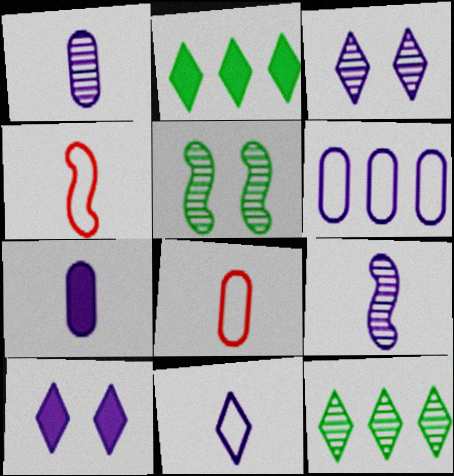[[6, 9, 10], 
[7, 9, 11]]